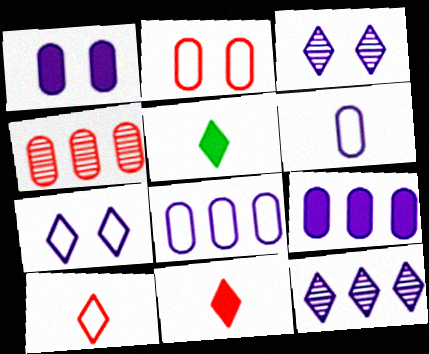[]